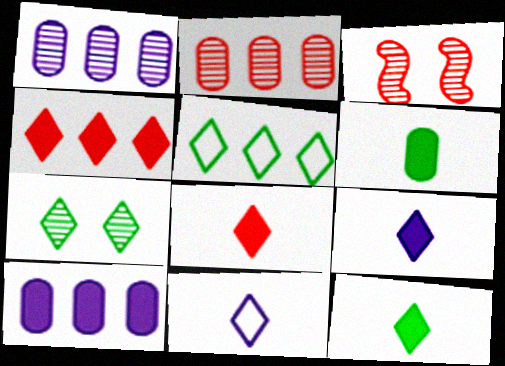[[4, 7, 11], 
[5, 7, 12], 
[8, 9, 12]]